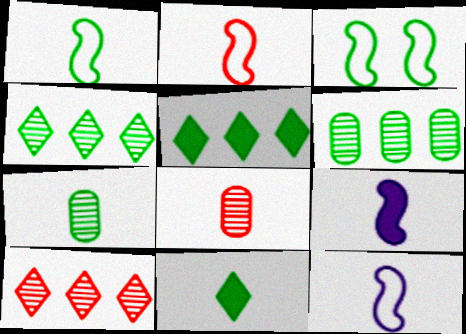[[1, 2, 12], 
[1, 7, 11], 
[3, 5, 7], 
[3, 6, 11], 
[8, 11, 12]]